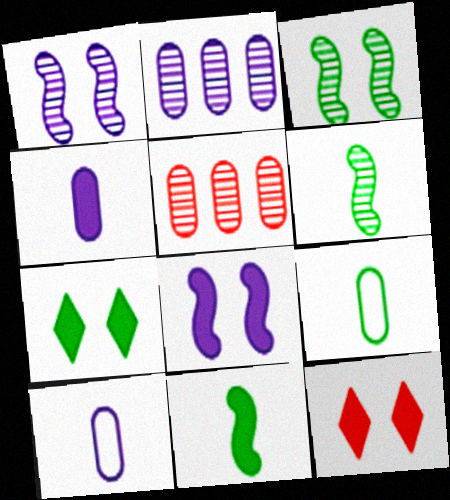[]